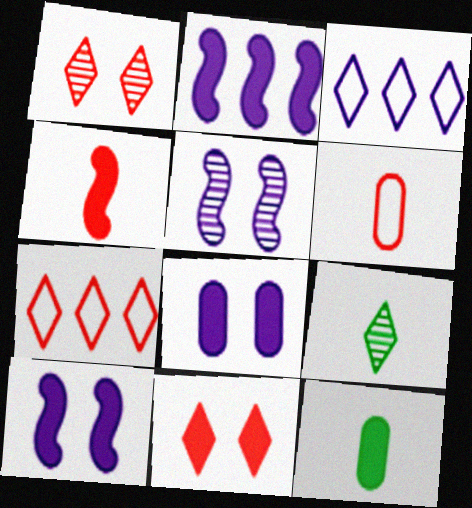[[2, 11, 12], 
[3, 9, 11], 
[5, 7, 12]]